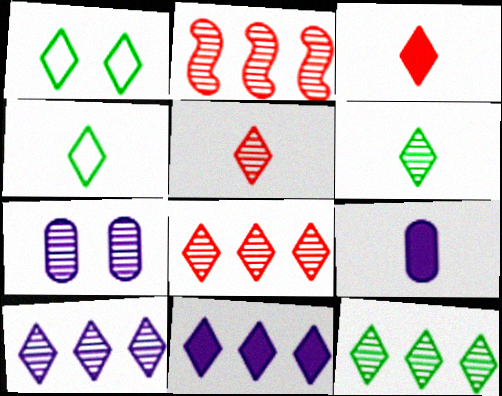[[1, 2, 9], 
[1, 3, 10], 
[1, 5, 11], 
[2, 6, 7], 
[8, 10, 12]]